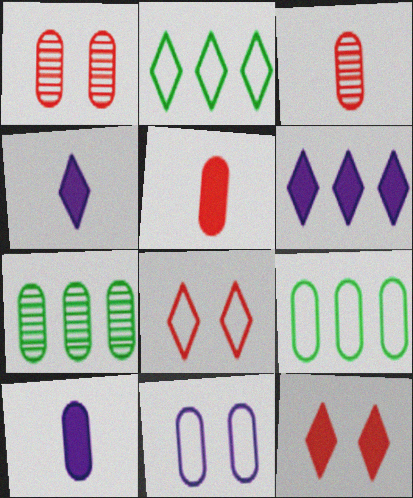[[1, 9, 10], 
[5, 7, 11]]